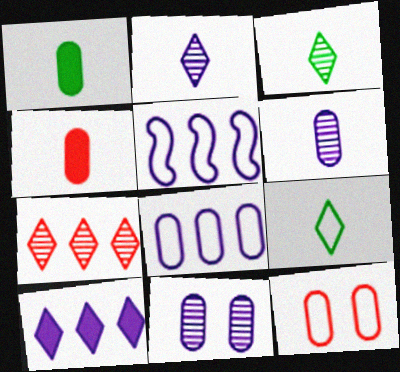[[5, 9, 12]]